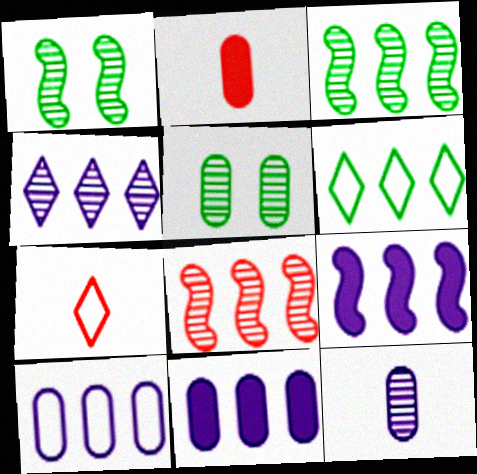[[1, 7, 11], 
[2, 5, 10], 
[4, 9, 10], 
[5, 7, 9], 
[6, 8, 11]]